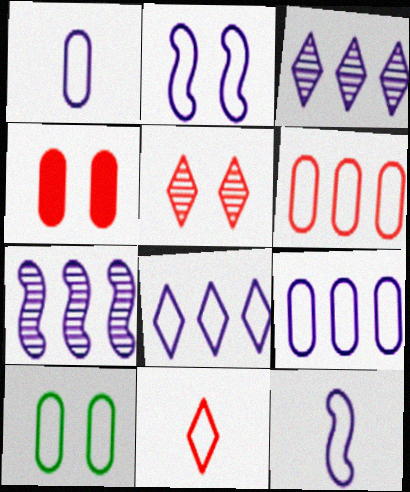[[1, 2, 8], 
[1, 6, 10]]